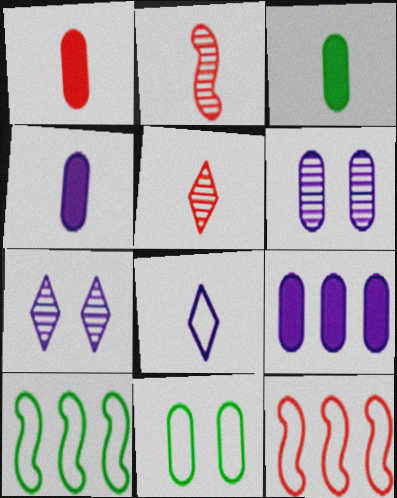[[1, 3, 4], 
[1, 7, 10], 
[2, 3, 8], 
[3, 7, 12], 
[8, 11, 12]]